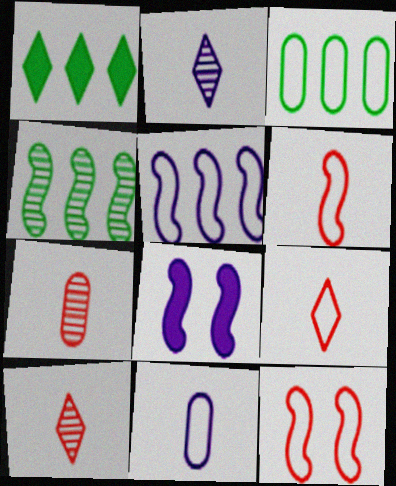[[1, 3, 4], 
[3, 8, 10], 
[4, 6, 8]]